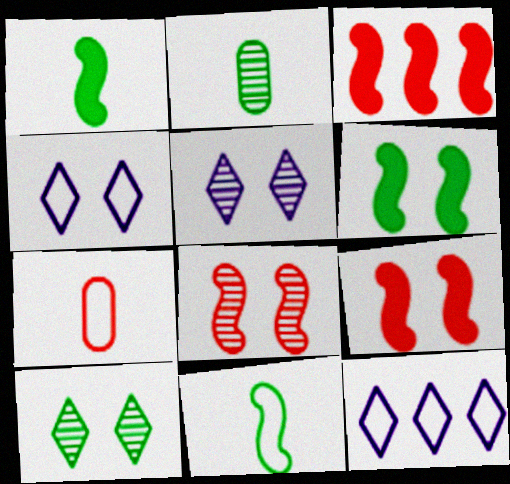[[2, 3, 4], 
[2, 9, 12]]